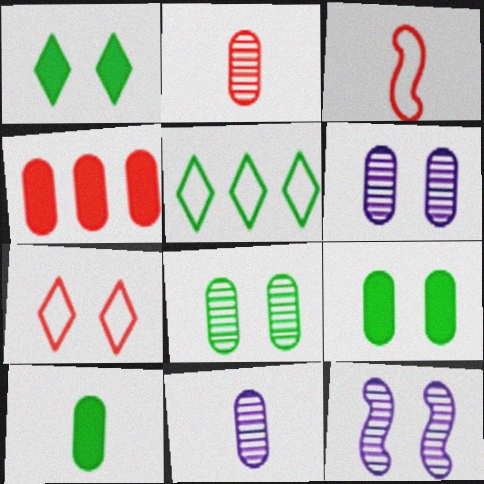[[7, 9, 12]]